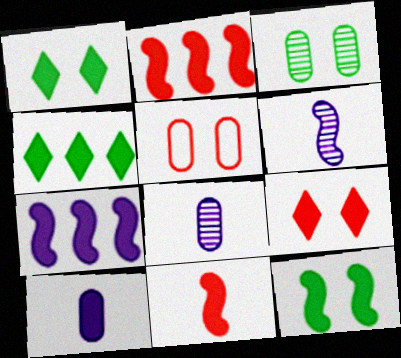[[1, 2, 10], 
[4, 5, 6], 
[7, 11, 12]]